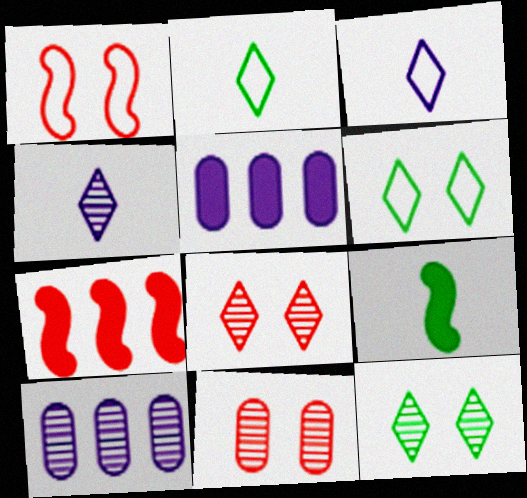[]